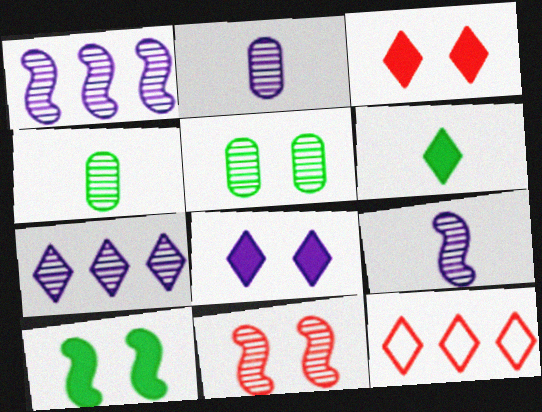[[2, 10, 12], 
[4, 7, 11]]